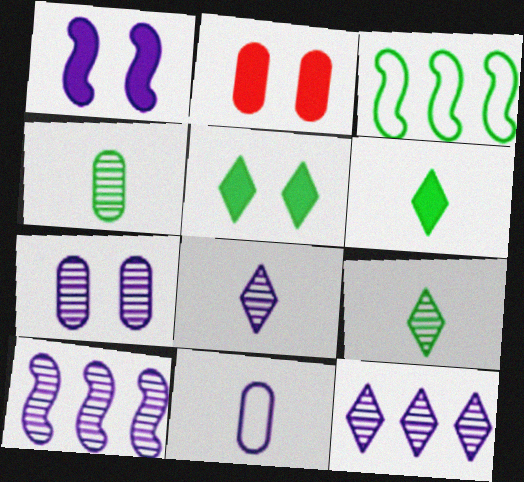[[1, 2, 5], 
[1, 11, 12], 
[2, 3, 8], 
[3, 4, 5], 
[7, 8, 10]]